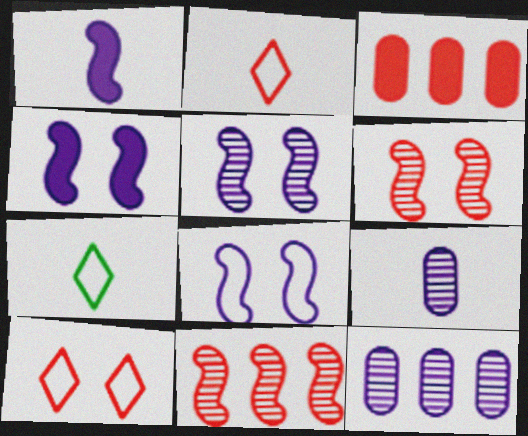[[2, 3, 6], 
[3, 5, 7], 
[4, 5, 8]]